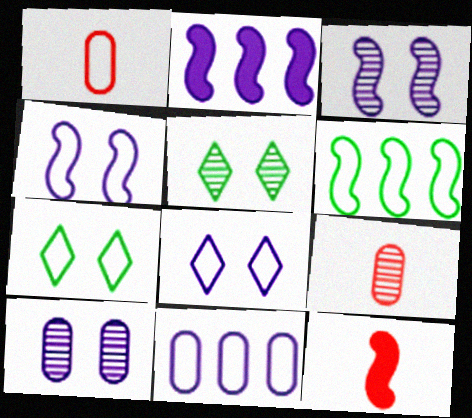[[1, 2, 5], 
[1, 6, 8], 
[2, 7, 9], 
[3, 6, 12], 
[5, 11, 12]]